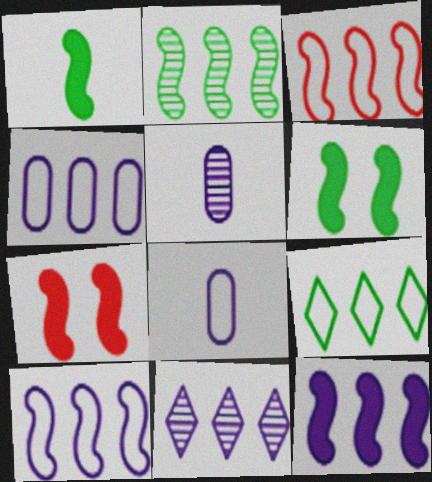[[1, 7, 12], 
[2, 3, 12], 
[3, 4, 9], 
[4, 11, 12], 
[5, 7, 9]]